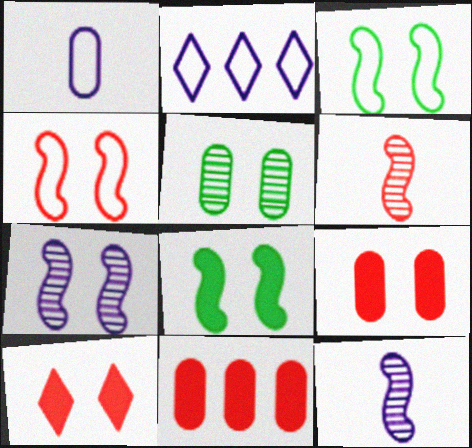[[1, 5, 11], 
[4, 7, 8]]